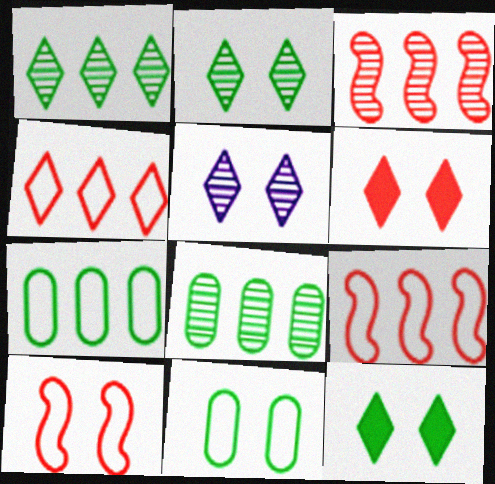[]